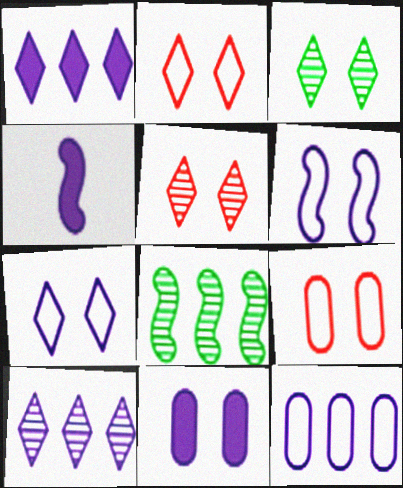[[1, 4, 11]]